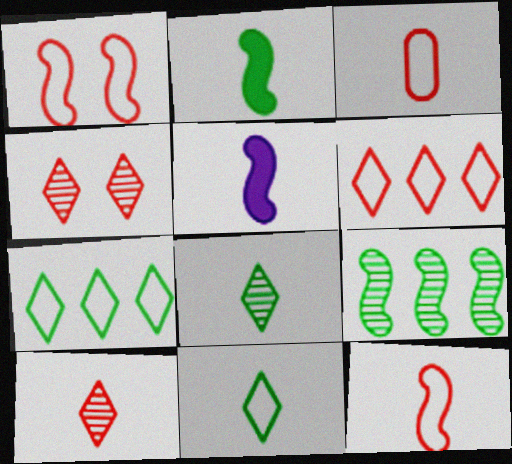[[1, 3, 6], 
[1, 5, 9], 
[3, 5, 8]]